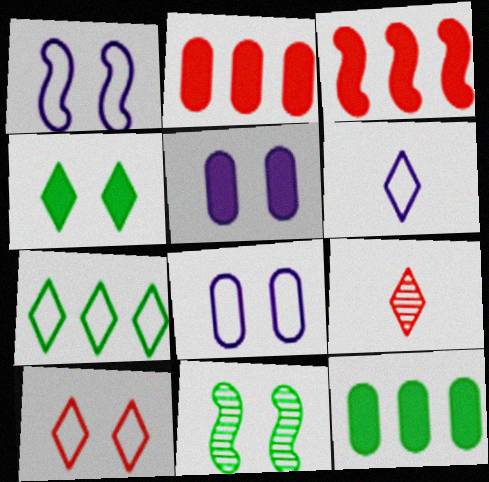[[1, 9, 12], 
[2, 6, 11], 
[5, 10, 11], 
[6, 7, 10]]